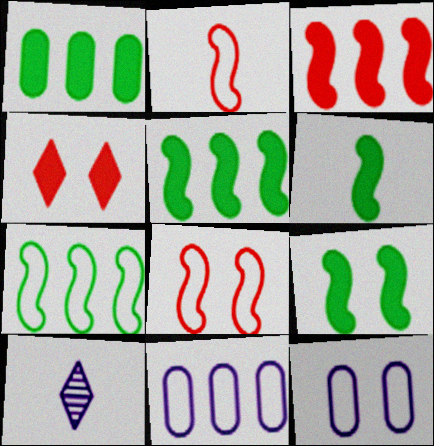[[1, 8, 10], 
[5, 6, 9]]